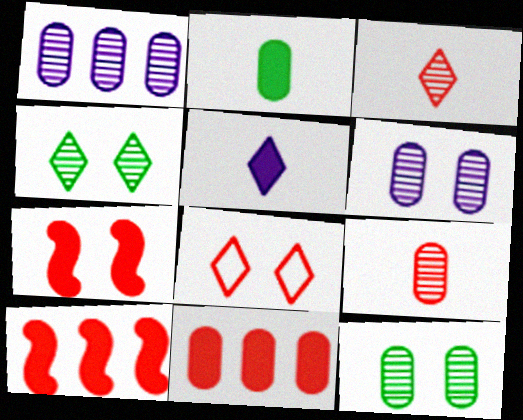[[1, 9, 12], 
[8, 9, 10]]